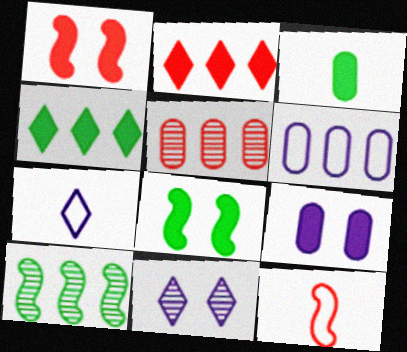[[2, 6, 10], 
[3, 4, 8], 
[5, 7, 8]]